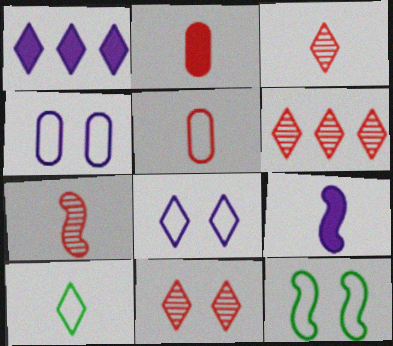[[1, 10, 11], 
[3, 6, 11]]